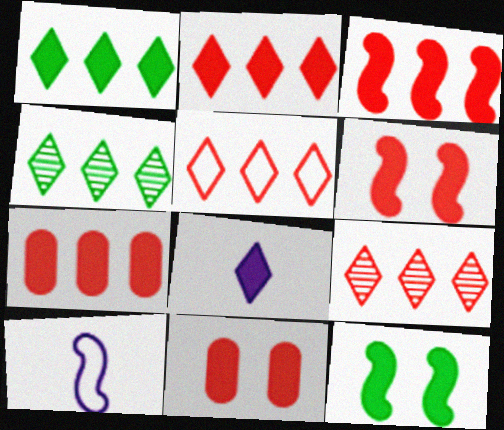[[2, 3, 7], 
[2, 5, 9], 
[4, 10, 11], 
[7, 8, 12]]